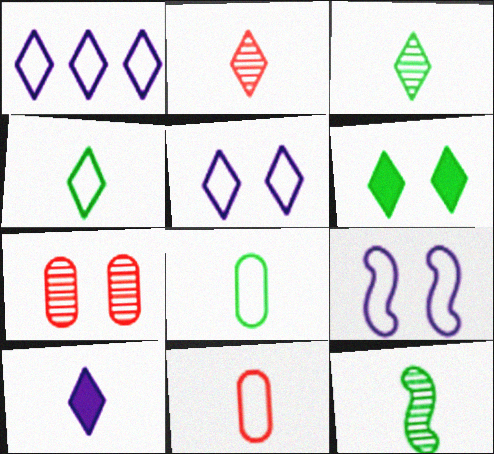[[1, 2, 6], 
[2, 4, 10], 
[6, 7, 9], 
[10, 11, 12]]